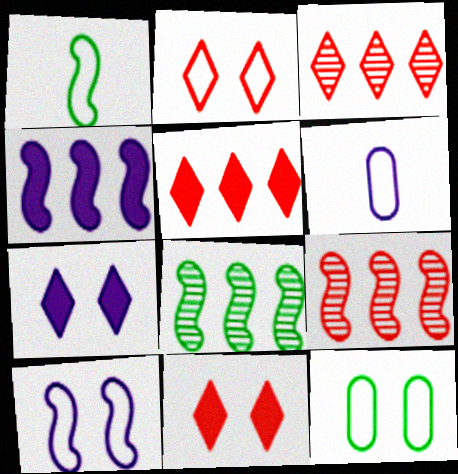[[2, 10, 12], 
[6, 8, 11]]